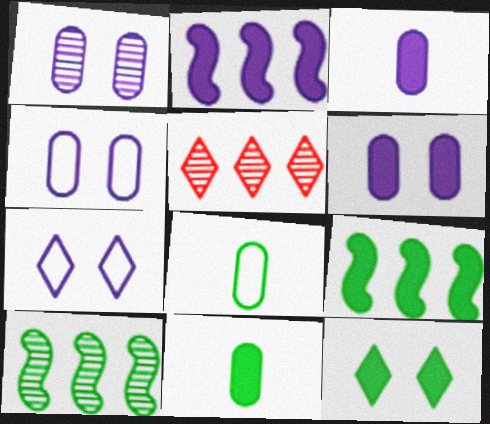[[1, 4, 6], 
[8, 10, 12], 
[9, 11, 12]]